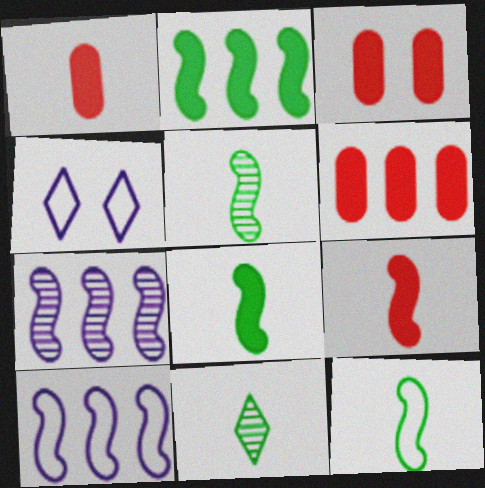[[1, 3, 6], 
[3, 10, 11], 
[4, 5, 6], 
[5, 8, 12]]